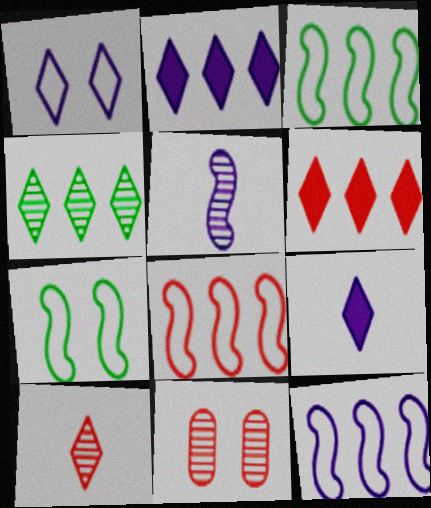[[3, 8, 12], 
[3, 9, 11], 
[4, 5, 11]]